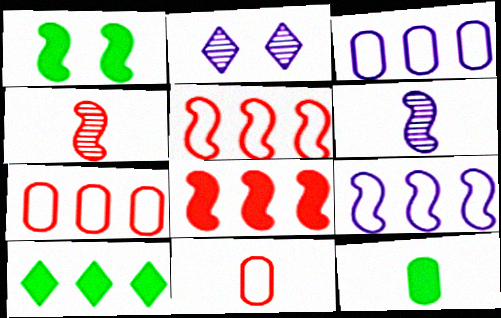[[1, 4, 9], 
[1, 5, 6], 
[1, 10, 12], 
[2, 5, 12]]